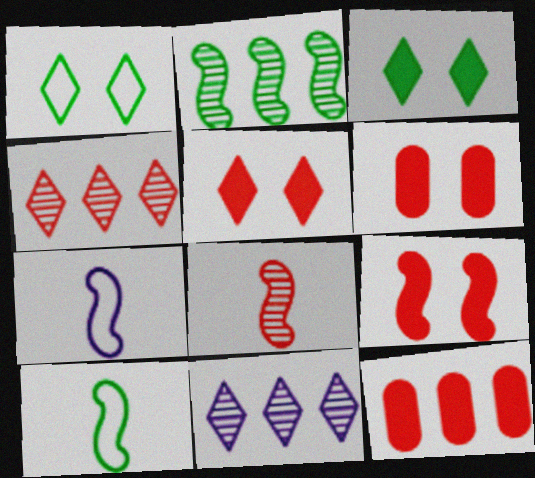[[2, 7, 9], 
[5, 6, 9], 
[6, 10, 11]]